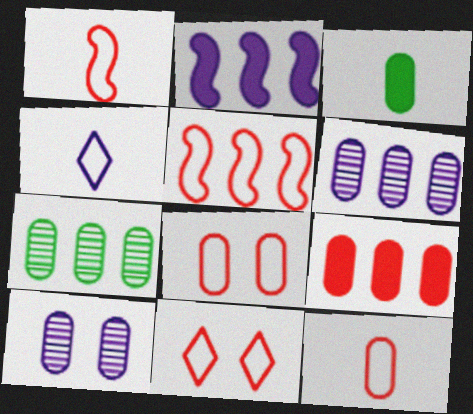[[2, 4, 10], 
[3, 6, 8], 
[5, 11, 12]]